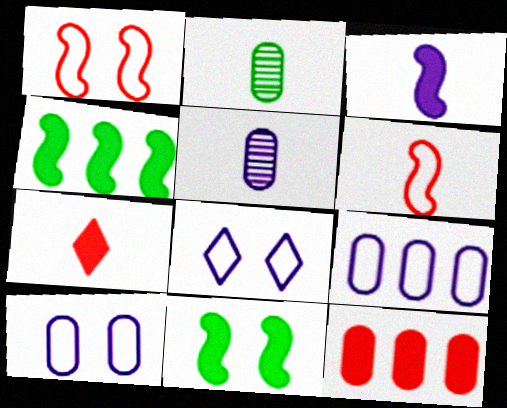[[2, 10, 12]]